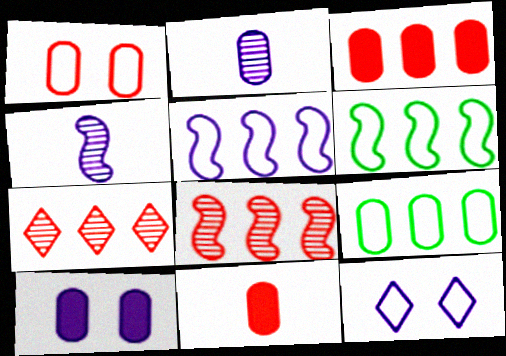[]